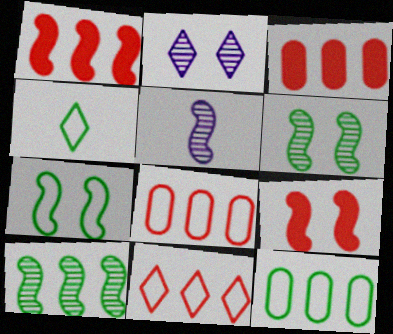[[1, 5, 7], 
[4, 7, 12]]